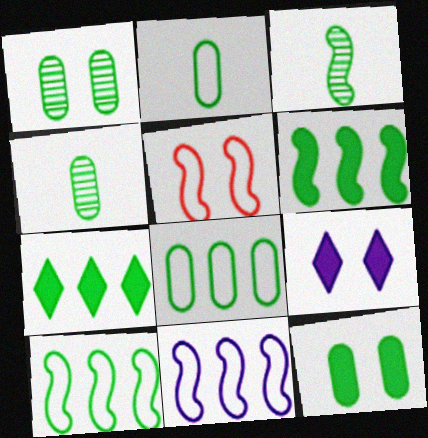[[1, 5, 9], 
[4, 8, 12]]